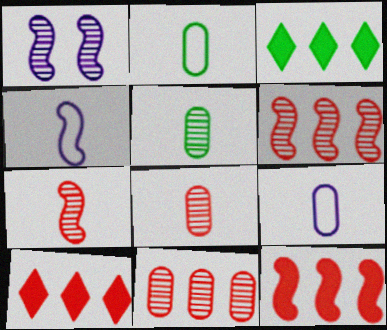[[1, 2, 10]]